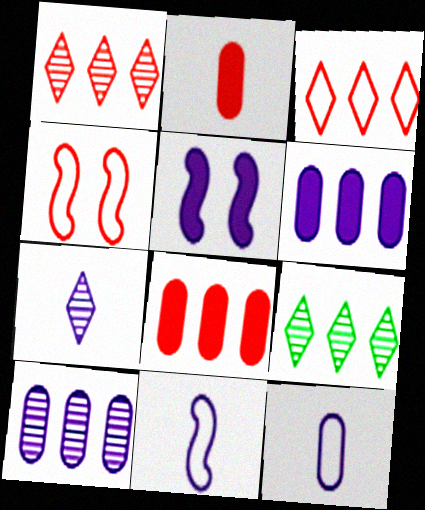[[1, 2, 4]]